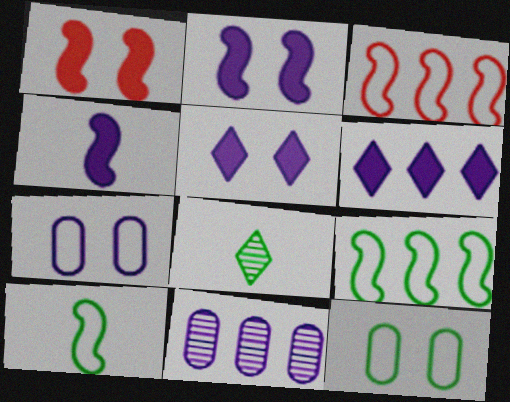[]